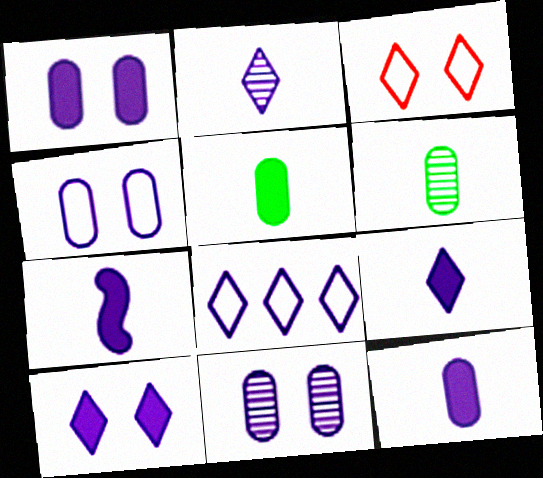[[1, 4, 11], 
[2, 8, 10], 
[7, 8, 11], 
[7, 9, 12]]